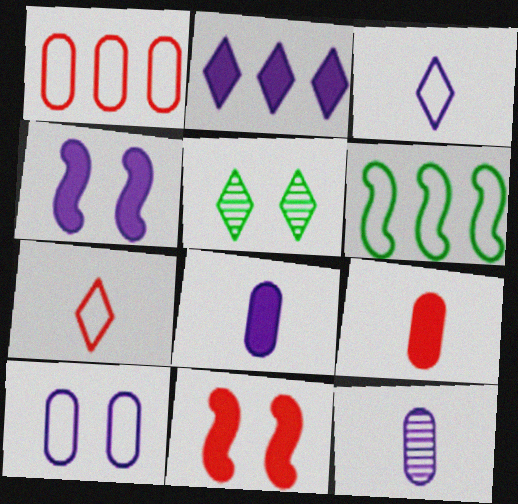[[2, 4, 8], 
[2, 5, 7], 
[5, 10, 11], 
[6, 7, 10]]